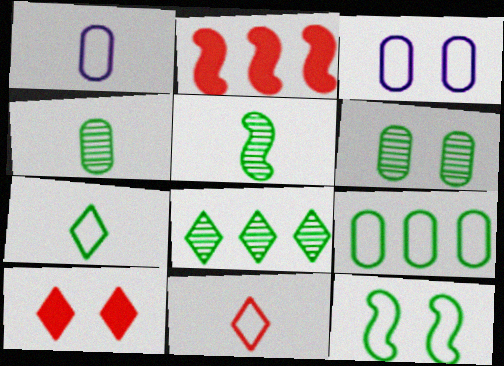[[5, 6, 8], 
[7, 9, 12]]